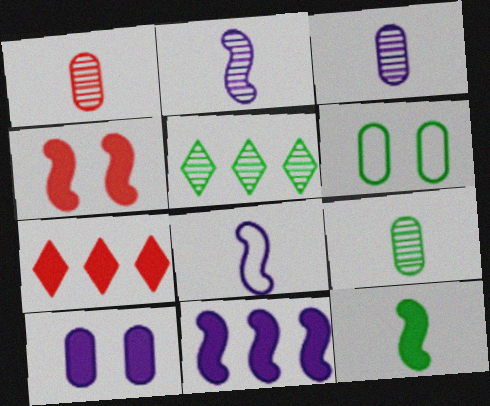[[1, 3, 9], 
[2, 6, 7], 
[4, 11, 12], 
[5, 6, 12], 
[7, 10, 12]]